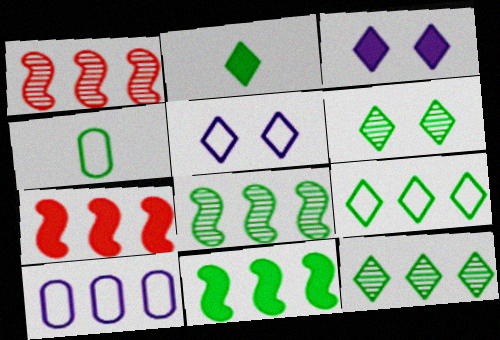[[1, 3, 4], 
[2, 6, 9], 
[4, 6, 11], 
[7, 10, 12]]